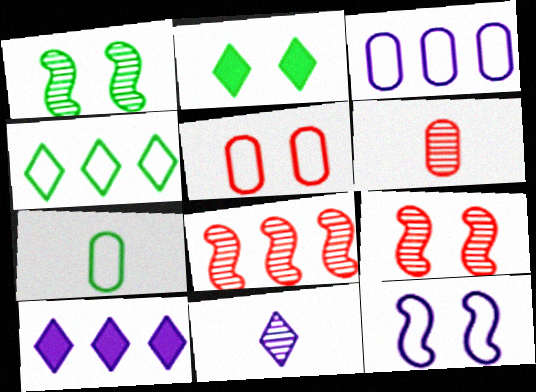[[3, 5, 7], 
[7, 9, 10]]